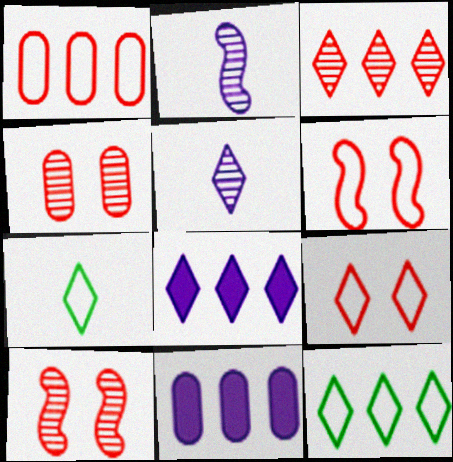[[3, 8, 12], 
[7, 10, 11]]